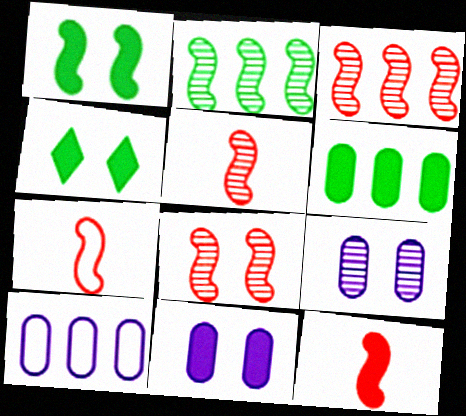[[3, 5, 8], 
[4, 5, 10], 
[5, 7, 12]]